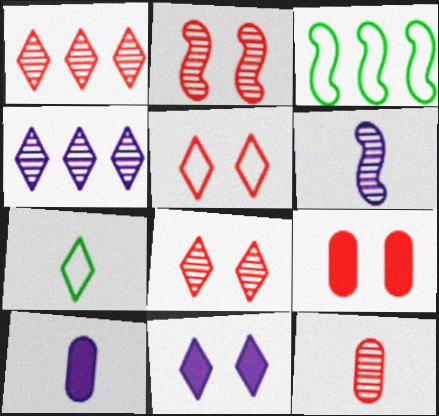[[1, 2, 12], 
[1, 7, 11], 
[2, 5, 9], 
[3, 8, 10], 
[3, 11, 12]]